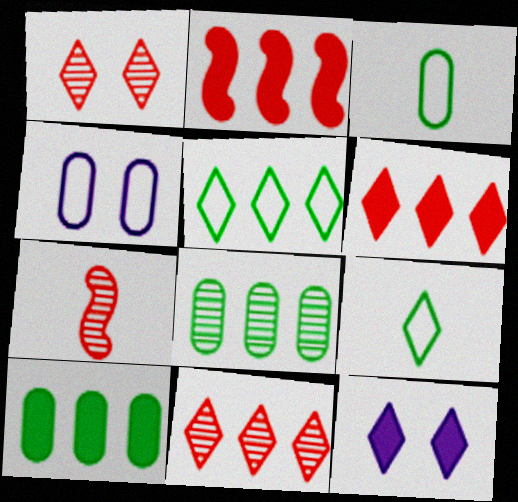[[9, 11, 12]]